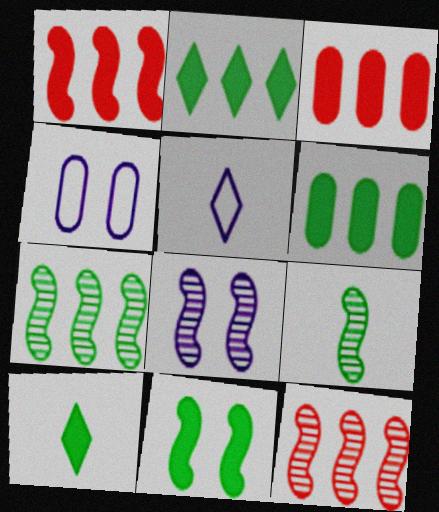[[4, 10, 12], 
[6, 10, 11], 
[8, 9, 12]]